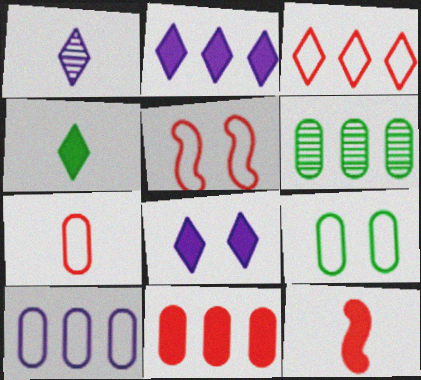[[3, 5, 7], 
[6, 10, 11], 
[7, 9, 10]]